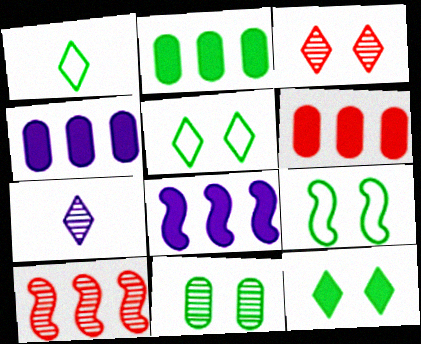[[2, 4, 6], 
[6, 7, 9], 
[7, 10, 11], 
[9, 11, 12]]